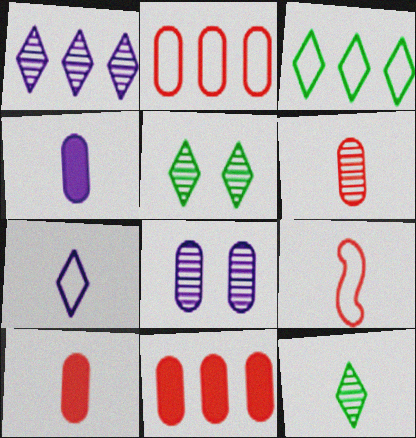[[4, 9, 12]]